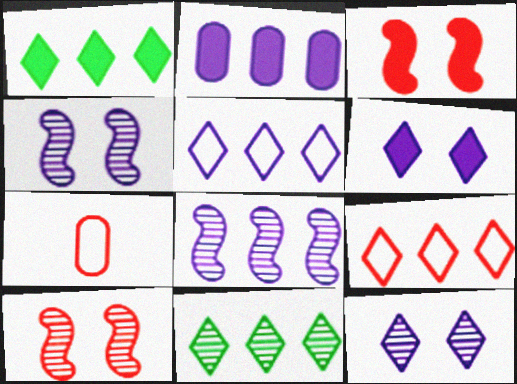[[1, 4, 7], 
[2, 5, 8]]